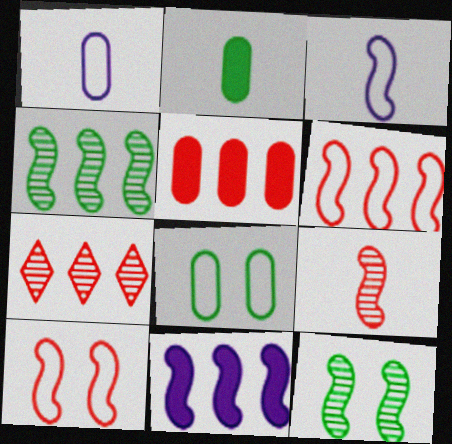[[4, 6, 11], 
[5, 6, 7]]